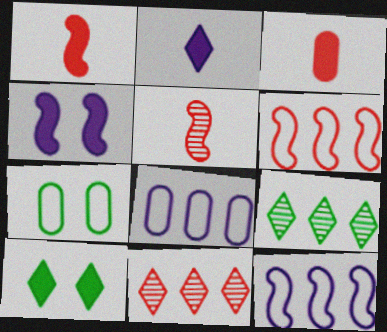[[5, 8, 10]]